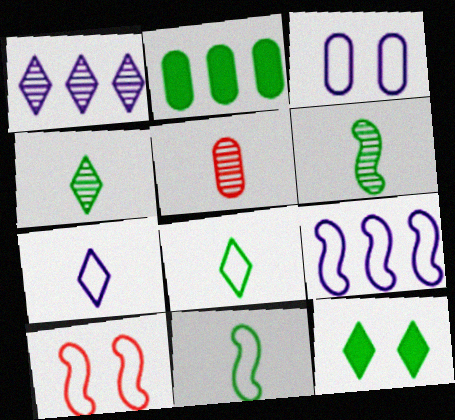[[2, 3, 5], 
[3, 7, 9], 
[5, 9, 12], 
[9, 10, 11]]